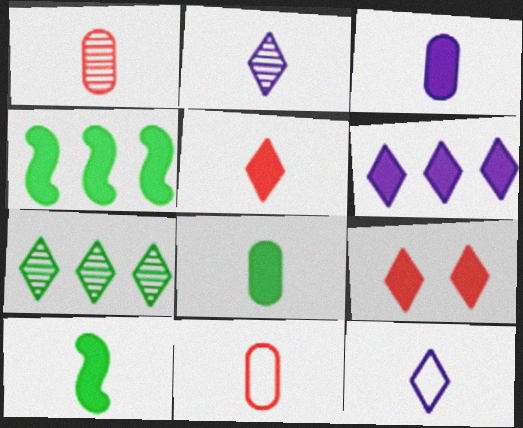[[1, 10, 12], 
[2, 10, 11], 
[3, 4, 9], 
[3, 5, 10], 
[7, 9, 12]]